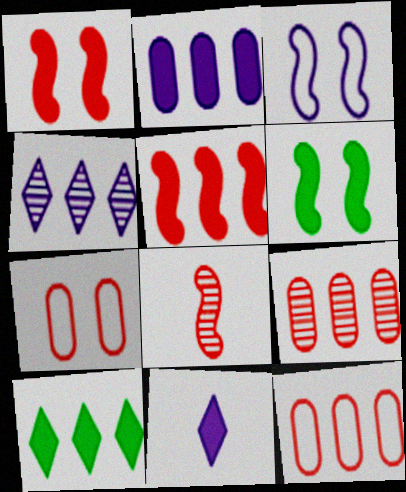[[2, 5, 10]]